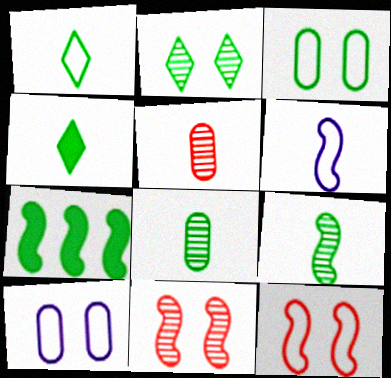[[4, 5, 6], 
[6, 7, 11]]